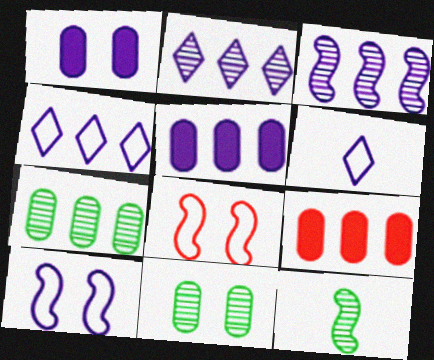[[1, 3, 6], 
[3, 4, 5]]